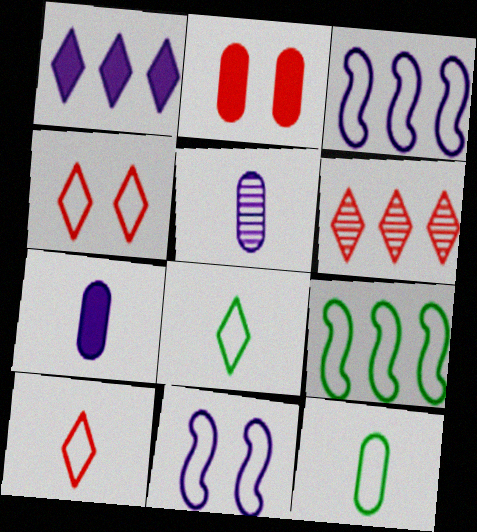[[1, 5, 11], 
[3, 4, 12]]